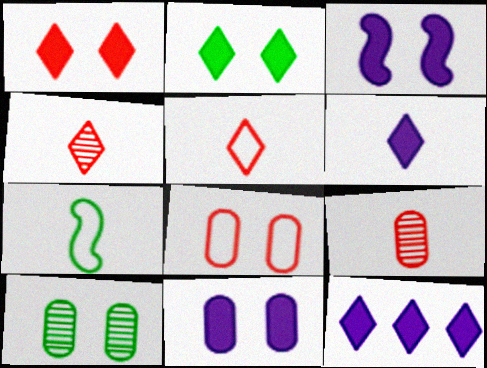[[6, 7, 9], 
[8, 10, 11]]